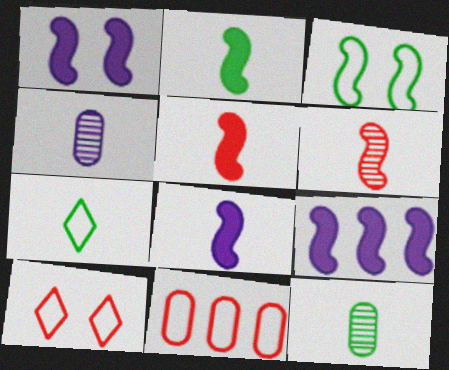[[1, 8, 9], 
[2, 5, 8], 
[2, 7, 12], 
[3, 6, 9], 
[4, 5, 7], 
[9, 10, 12]]